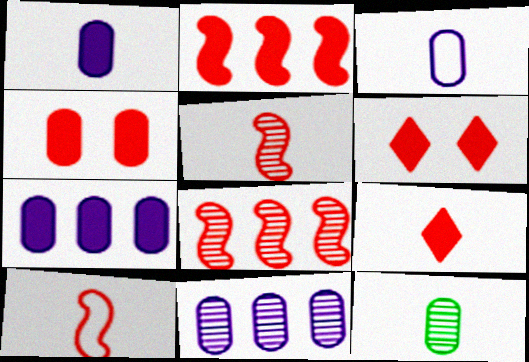[[2, 4, 9]]